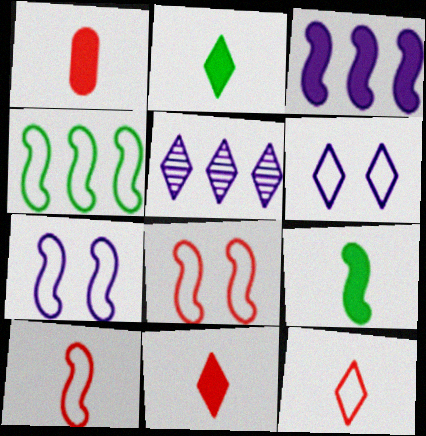[[4, 7, 10]]